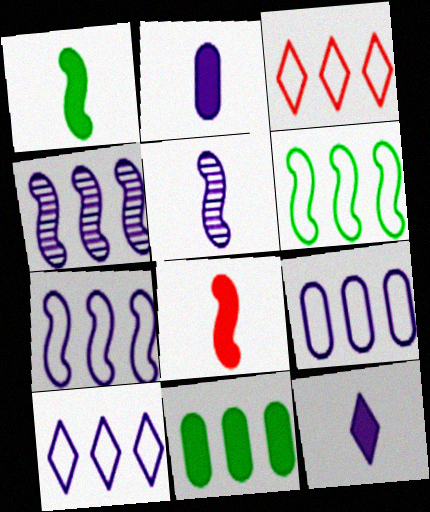[[3, 4, 11], 
[3, 6, 9], 
[7, 9, 10]]